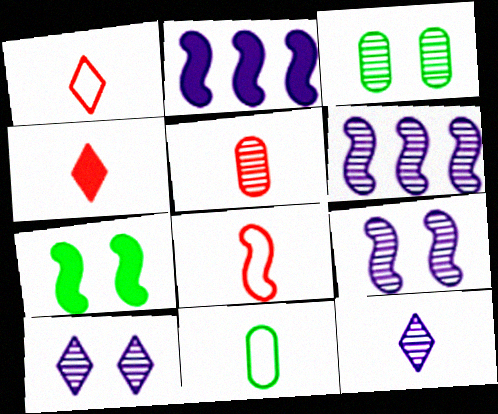[[1, 2, 3], 
[4, 5, 8], 
[6, 7, 8]]